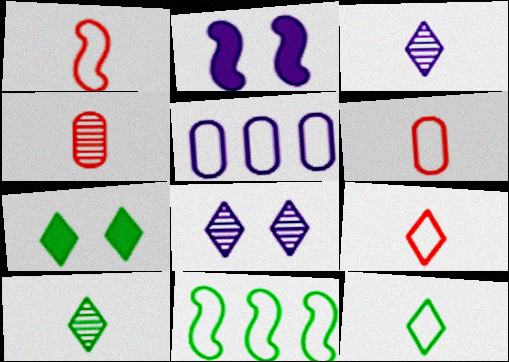[[1, 6, 9], 
[2, 3, 5]]